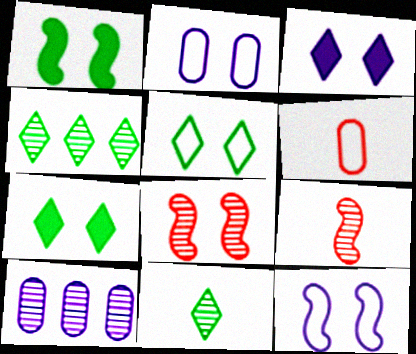[[1, 8, 12], 
[2, 7, 8], 
[8, 10, 11]]